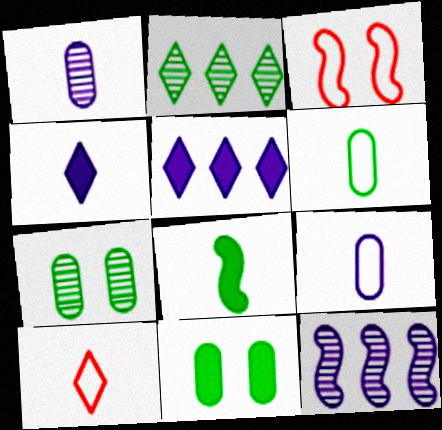[[1, 8, 10], 
[3, 8, 12], 
[10, 11, 12]]